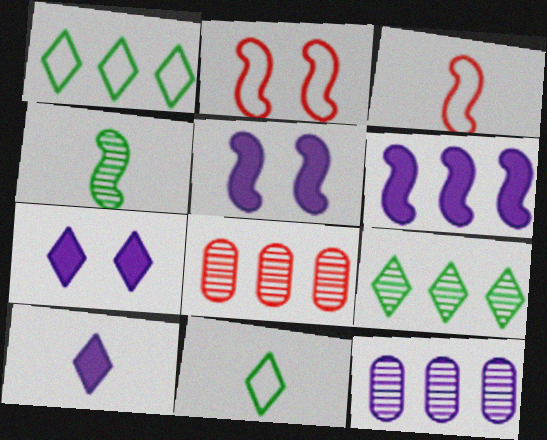[[1, 6, 8], 
[2, 4, 6], 
[5, 8, 11]]